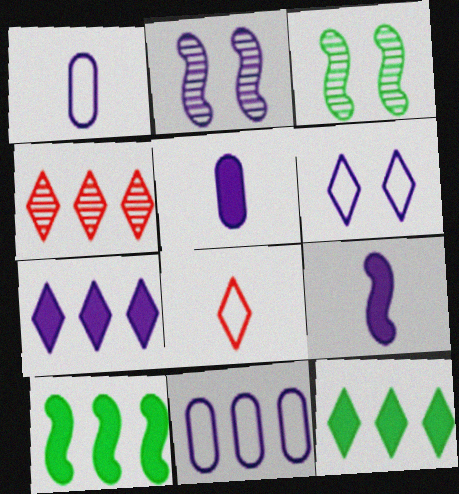[[1, 2, 7], 
[4, 10, 11]]